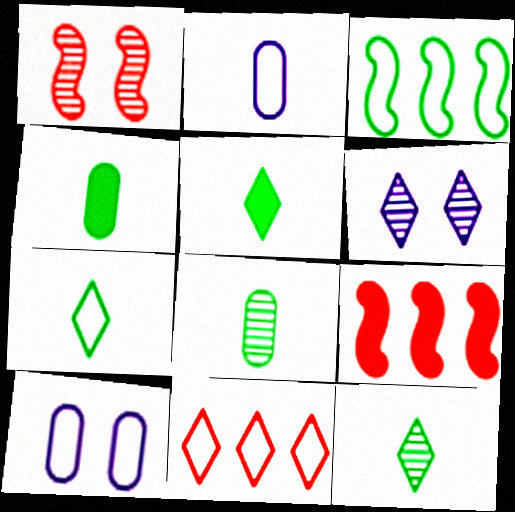[[5, 6, 11], 
[5, 7, 12], 
[9, 10, 12]]